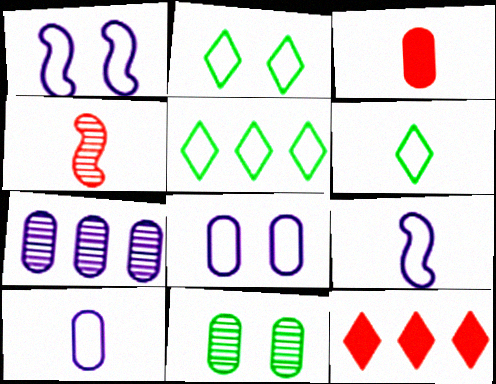[[2, 5, 6], 
[9, 11, 12]]